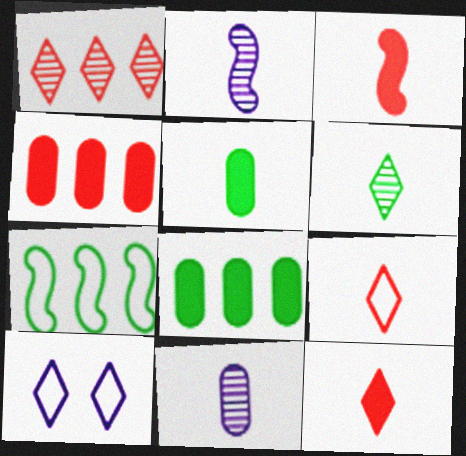[[2, 5, 9]]